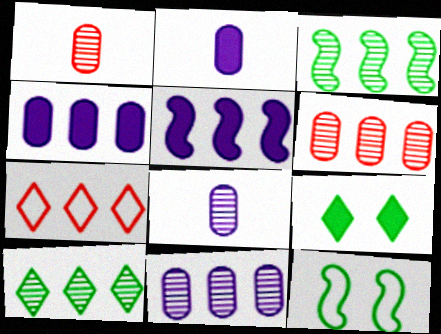[[3, 4, 7]]